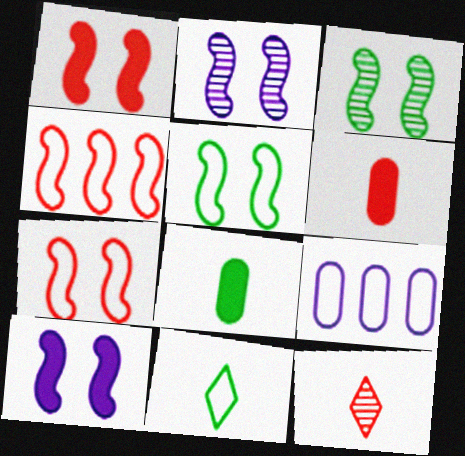[[1, 2, 5], 
[3, 7, 10], 
[7, 9, 11]]